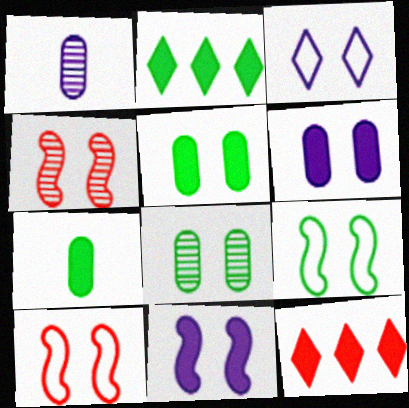[[1, 2, 10], 
[1, 9, 12], 
[3, 4, 5], 
[4, 9, 11], 
[7, 11, 12]]